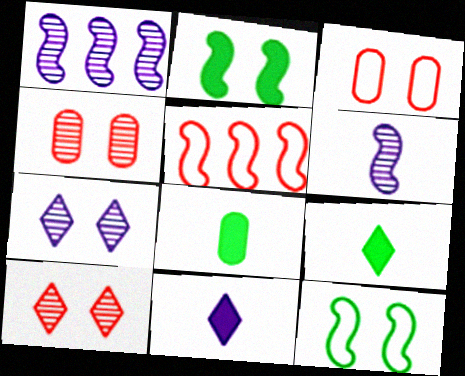[[1, 3, 9], 
[2, 3, 7], 
[2, 5, 6], 
[5, 7, 8]]